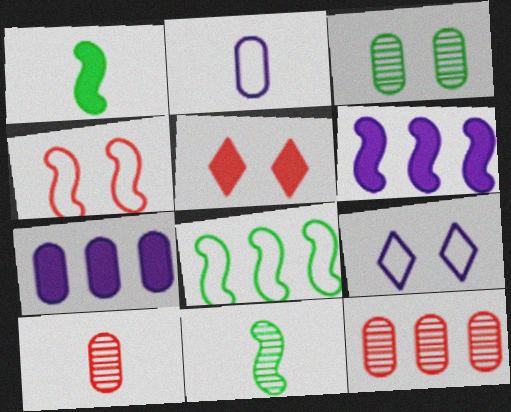[[1, 5, 7], 
[1, 9, 12], 
[4, 6, 11]]